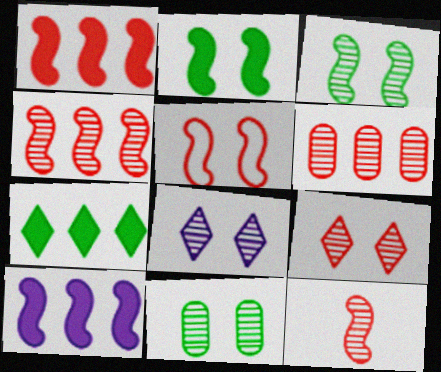[[1, 5, 12], 
[6, 9, 12]]